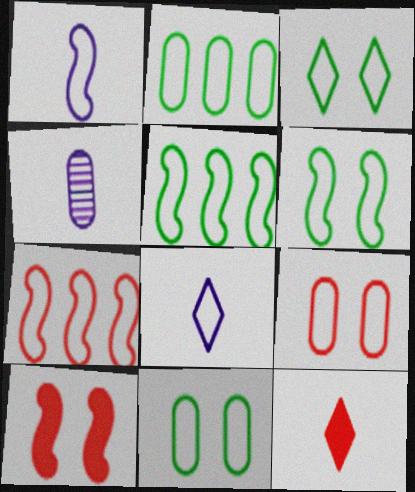[[1, 6, 7], 
[3, 6, 11], 
[5, 8, 9], 
[7, 8, 11]]